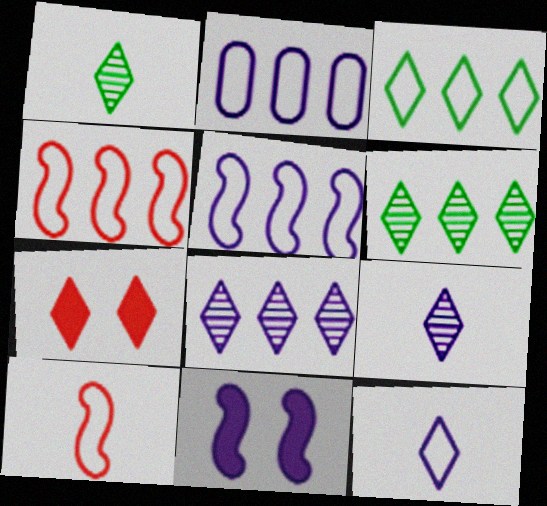[[2, 3, 4], 
[2, 9, 11], 
[3, 7, 9], 
[6, 7, 12]]